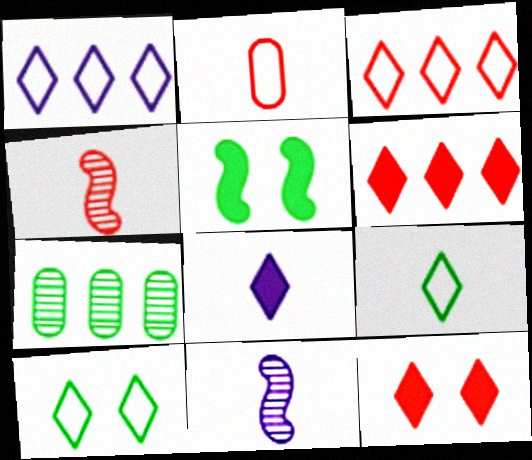[[5, 7, 9]]